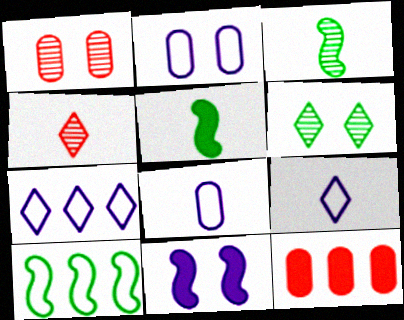[[1, 5, 7], 
[4, 5, 8]]